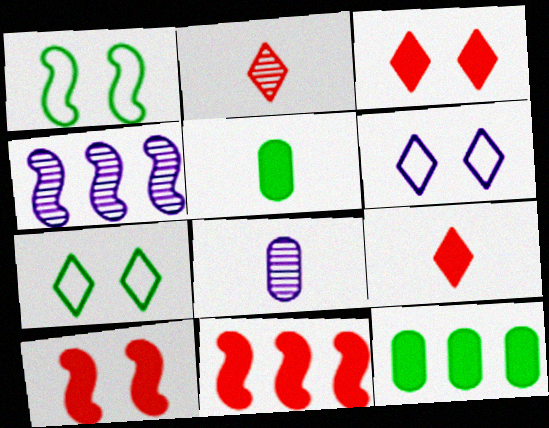[[7, 8, 11]]